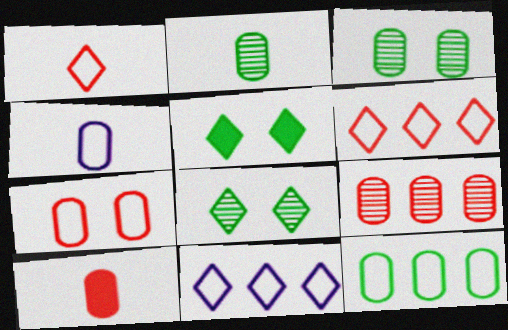[[2, 4, 10], 
[4, 7, 12], 
[7, 9, 10]]